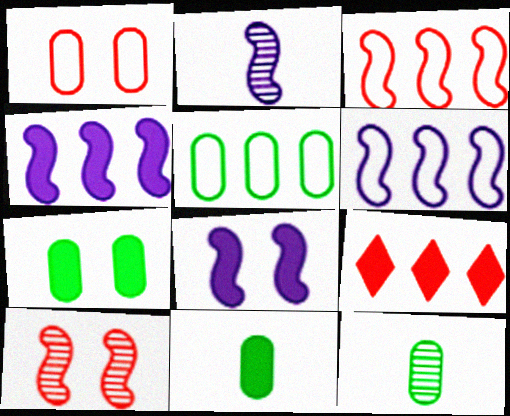[[2, 6, 8], 
[5, 7, 12], 
[8, 9, 11]]